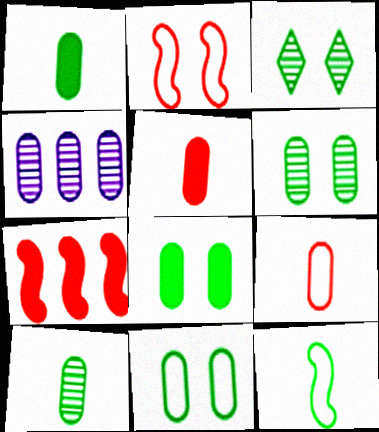[[4, 5, 11], 
[4, 8, 9], 
[6, 8, 11]]